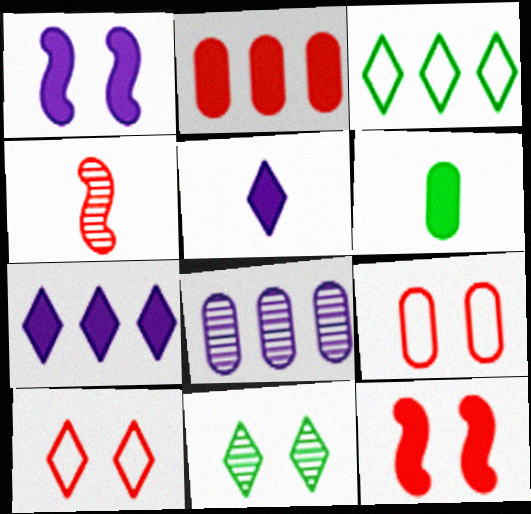[[1, 9, 11], 
[2, 4, 10], 
[4, 8, 11], 
[6, 7, 12], 
[6, 8, 9]]